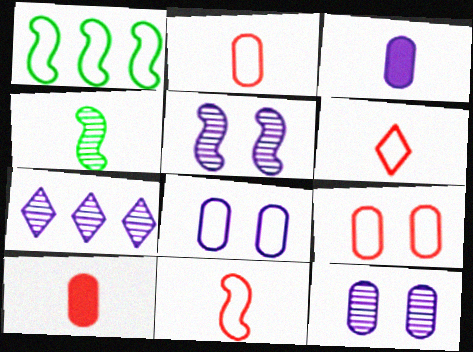[[1, 6, 8], 
[2, 6, 11], 
[3, 4, 6]]